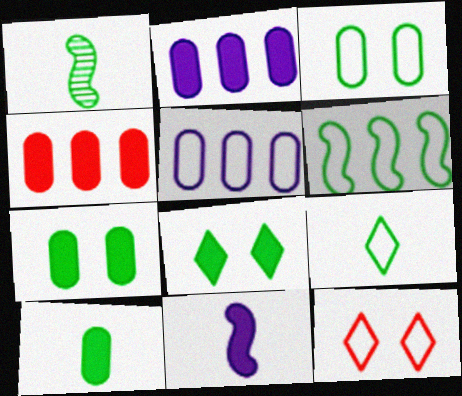[[1, 2, 12], 
[1, 9, 10], 
[3, 6, 9], 
[4, 8, 11]]